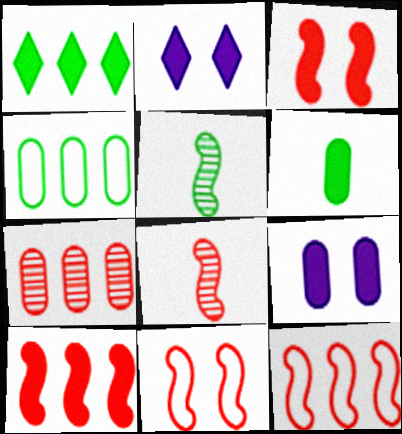[[2, 4, 8], 
[2, 6, 10], 
[3, 8, 12], 
[8, 10, 11]]